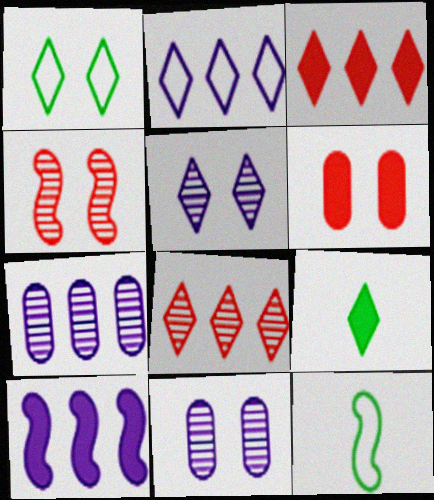[[2, 7, 10], 
[3, 11, 12], 
[4, 10, 12], 
[6, 9, 10]]